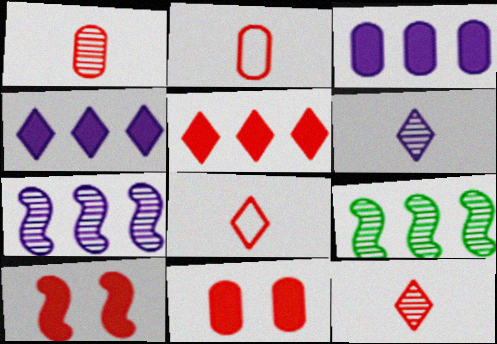[]